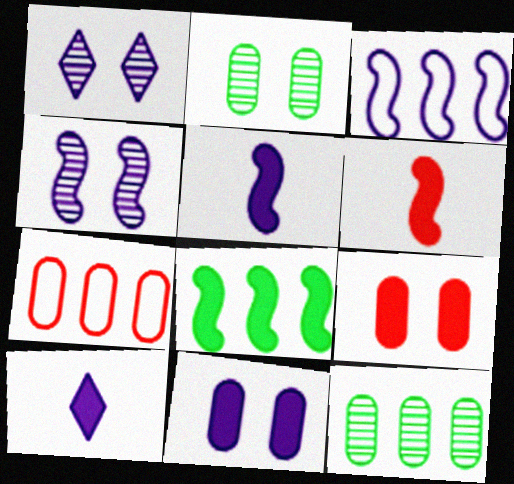[[3, 4, 5], 
[8, 9, 10]]